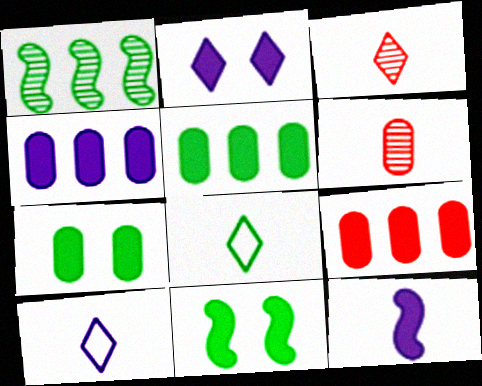[[1, 7, 8], 
[2, 4, 12], 
[4, 5, 9], 
[6, 8, 12]]